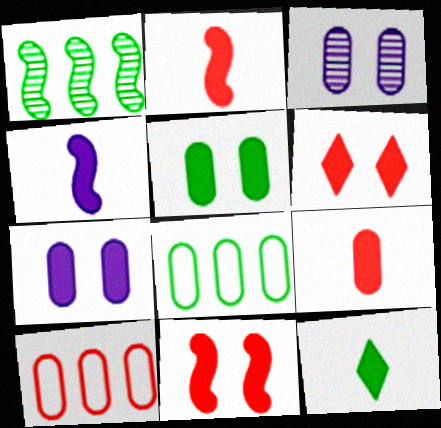[[3, 8, 9], 
[4, 9, 12]]